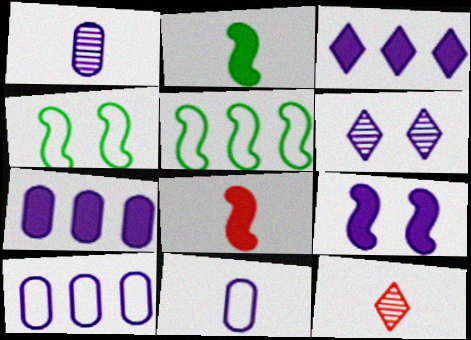[[2, 11, 12], 
[4, 7, 12]]